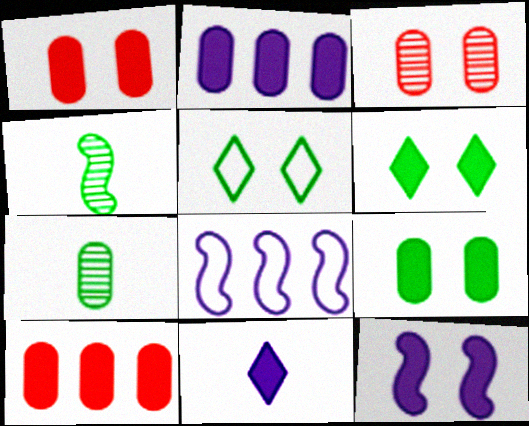[[1, 6, 12], 
[2, 11, 12], 
[3, 5, 12]]